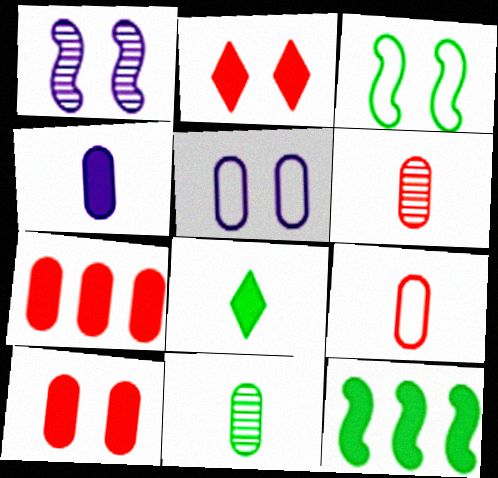[[2, 4, 12], 
[4, 9, 11], 
[5, 7, 11]]